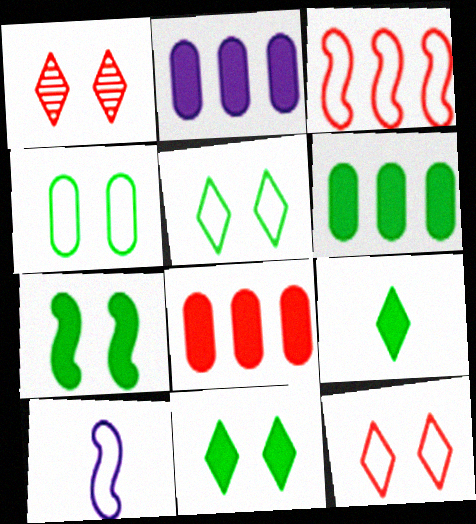[[1, 6, 10], 
[2, 6, 8], 
[6, 7, 9]]